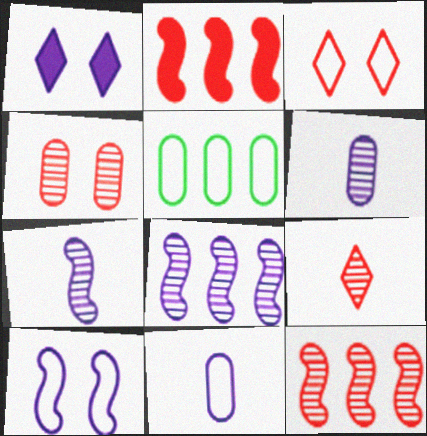[[1, 8, 11], 
[4, 9, 12]]